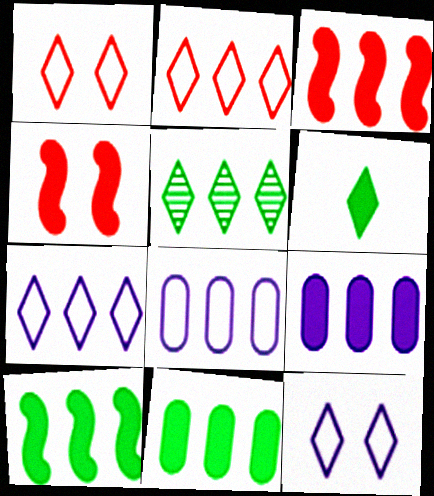[[3, 5, 8], 
[4, 6, 9]]